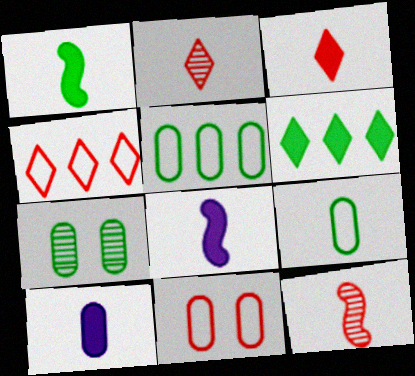[[1, 3, 10], 
[2, 8, 9], 
[4, 7, 8]]